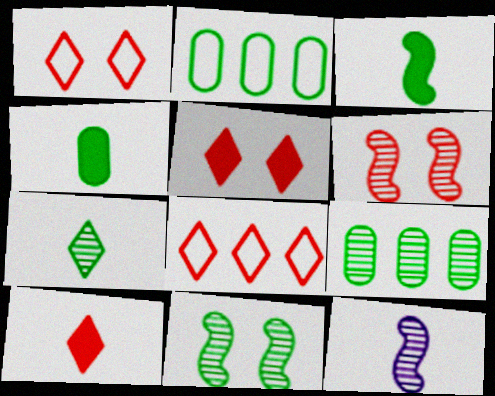[[2, 5, 12], 
[7, 9, 11]]